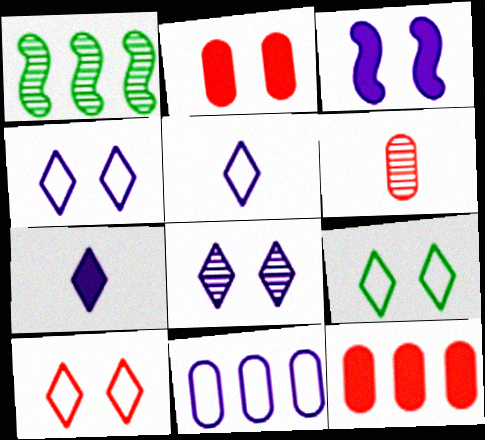[[1, 2, 5], 
[1, 6, 8], 
[4, 9, 10]]